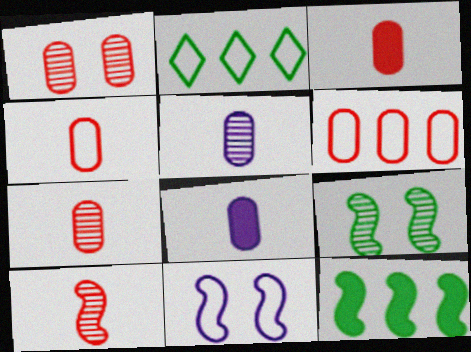[[1, 3, 6], 
[2, 4, 11], 
[3, 4, 7], 
[10, 11, 12]]